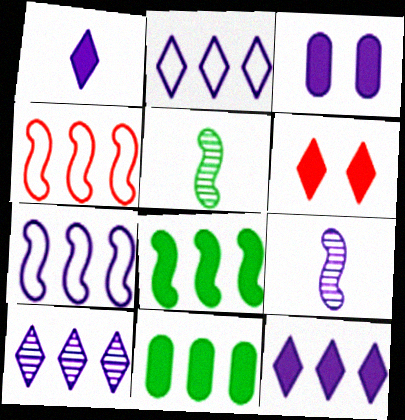[[2, 3, 9], 
[2, 10, 12], 
[4, 10, 11]]